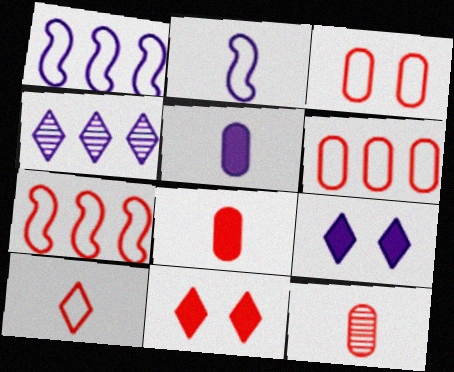[[3, 7, 10], 
[7, 11, 12]]